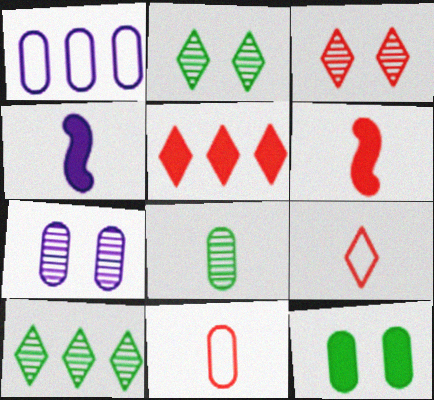[[1, 2, 6], 
[3, 5, 9], 
[4, 5, 12], 
[4, 8, 9]]